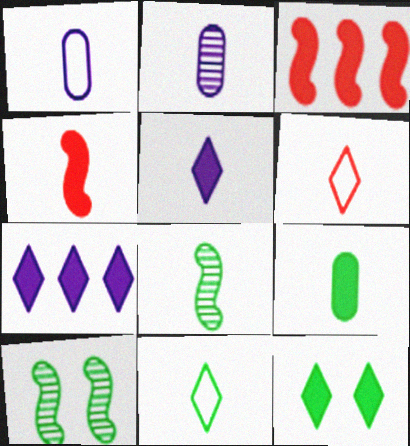[[2, 4, 11], 
[4, 5, 9], 
[8, 9, 11]]